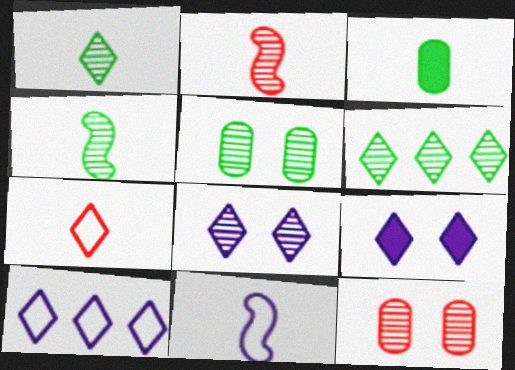[[4, 5, 6], 
[6, 7, 9]]